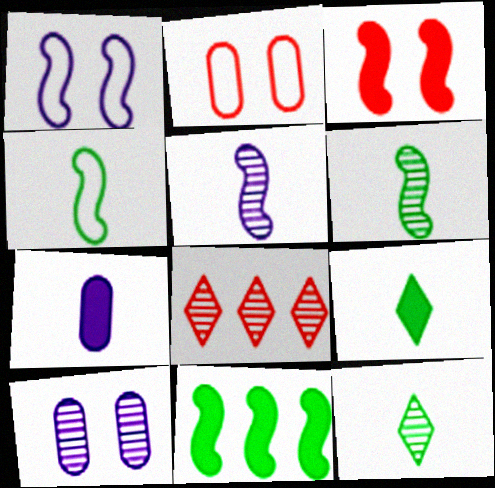[[6, 8, 10]]